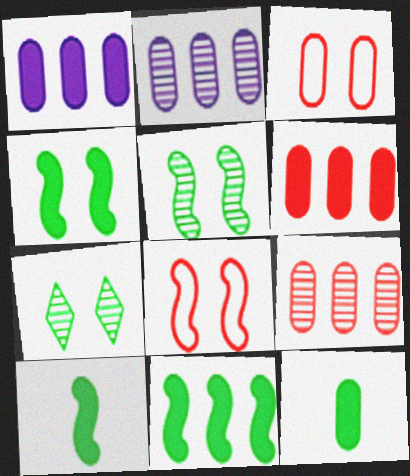[[2, 3, 12], 
[4, 10, 11]]